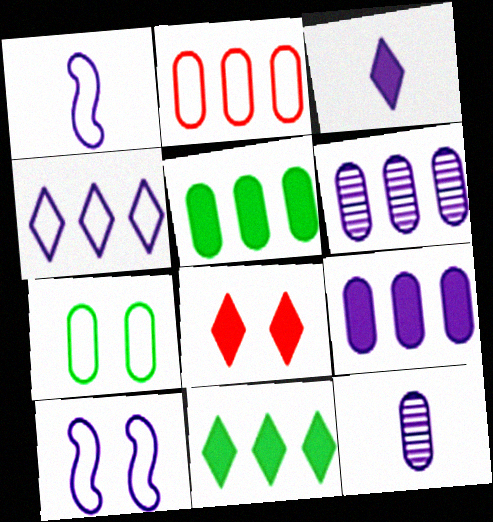[[1, 3, 12], 
[2, 5, 6], 
[3, 6, 10], 
[3, 8, 11]]